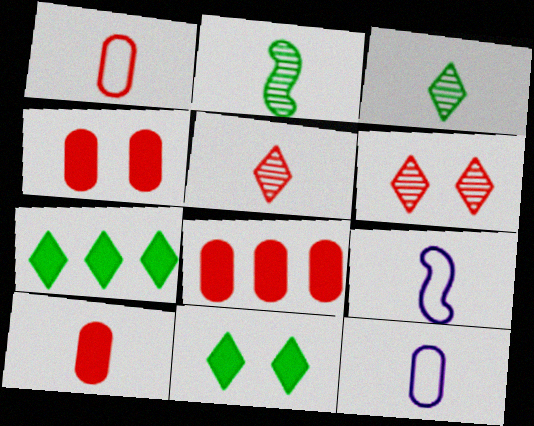[[3, 9, 10], 
[4, 8, 10]]